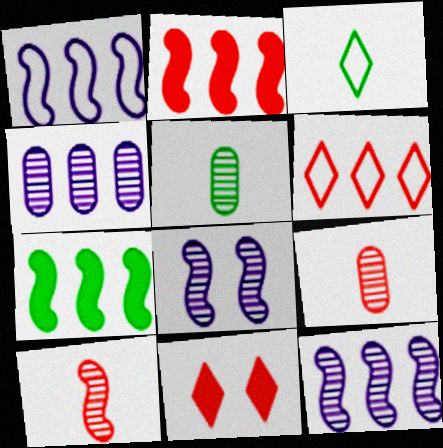[[1, 5, 11], 
[4, 6, 7]]